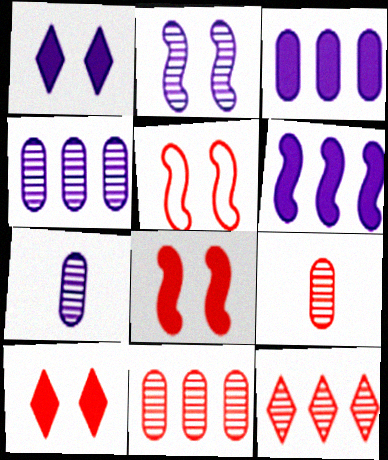[]